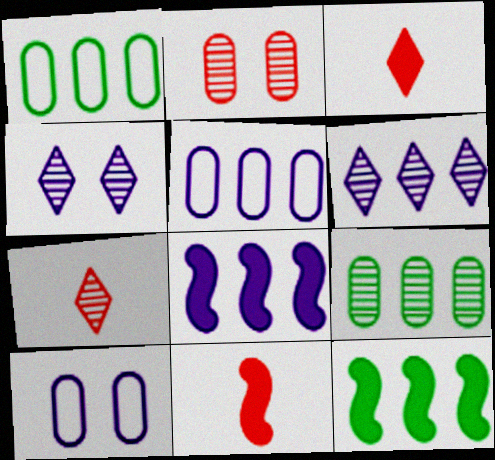[[1, 4, 11], 
[5, 6, 8], 
[7, 10, 12]]